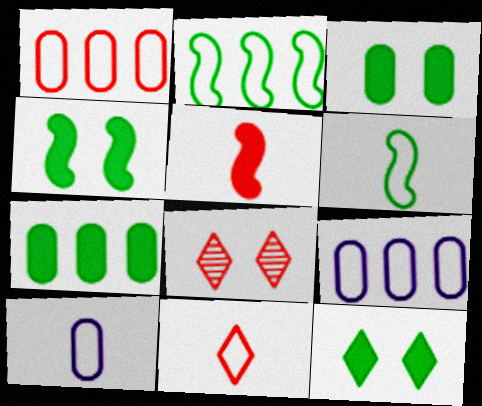[[1, 5, 8], 
[3, 4, 12], 
[6, 10, 11]]